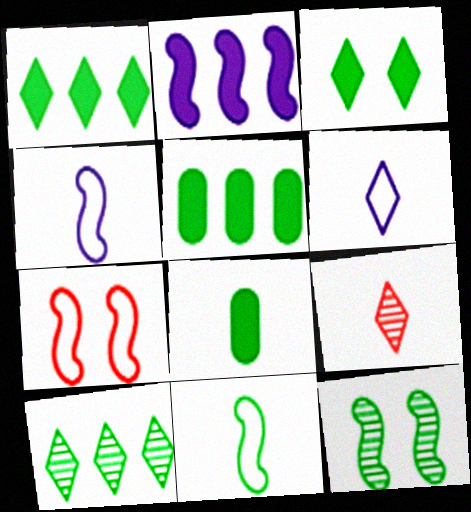[[4, 8, 9]]